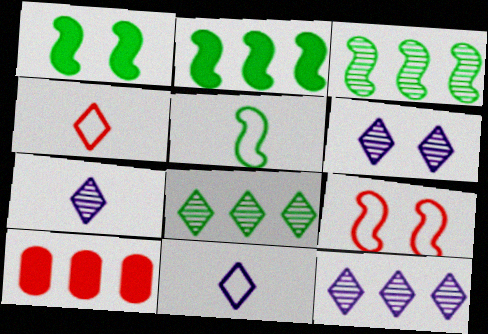[[1, 3, 5], 
[5, 6, 10], 
[6, 7, 12]]